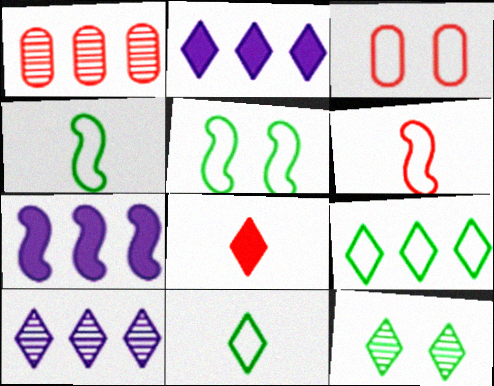[[1, 7, 9]]